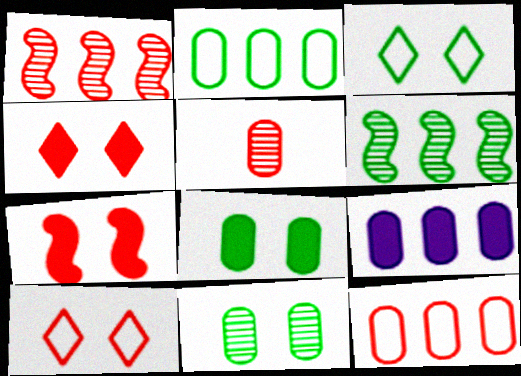[]